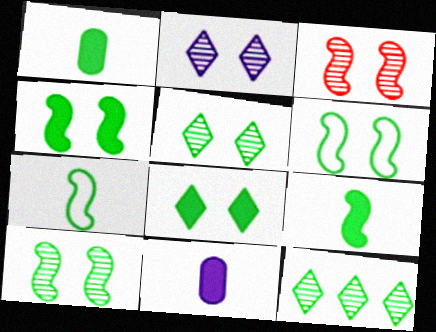[[1, 6, 12], 
[4, 6, 10]]